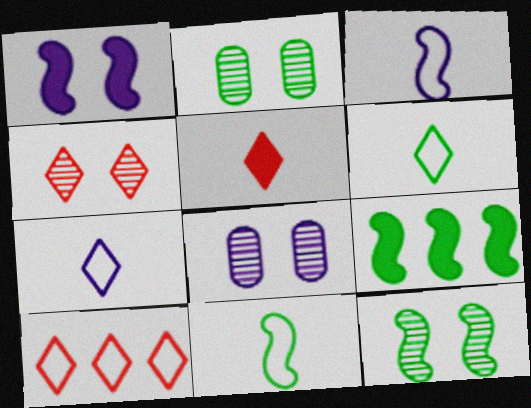[[2, 6, 9], 
[4, 5, 10], 
[4, 8, 12], 
[9, 11, 12]]